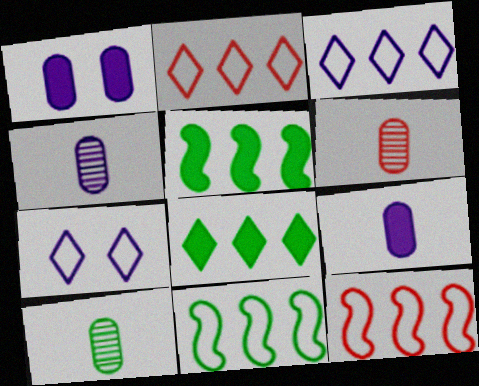[[4, 6, 10], 
[5, 6, 7]]